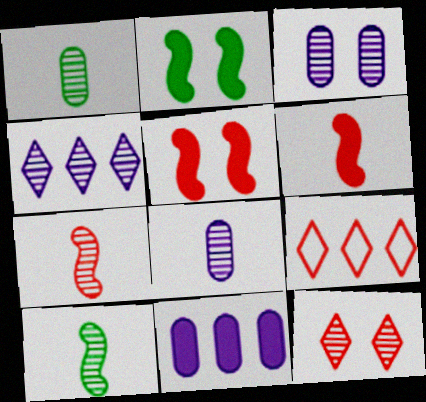[[2, 8, 9]]